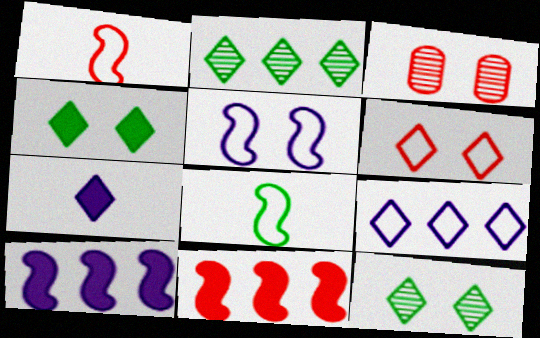[[2, 6, 7], 
[3, 4, 5]]